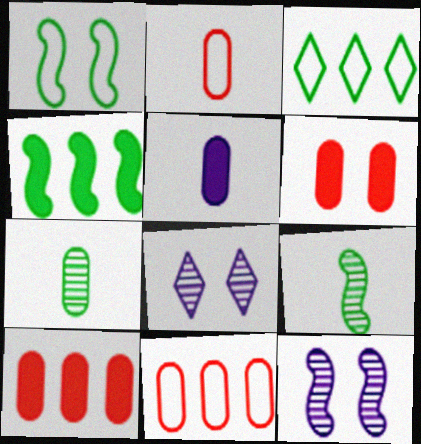[[1, 4, 9], 
[1, 6, 8], 
[2, 4, 8], 
[2, 5, 7]]